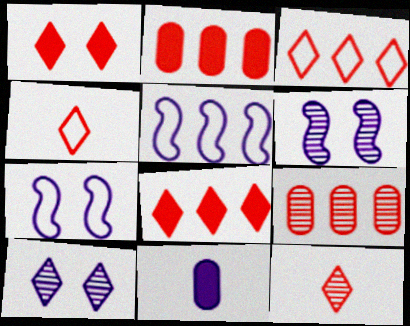[[1, 3, 12], 
[5, 10, 11]]